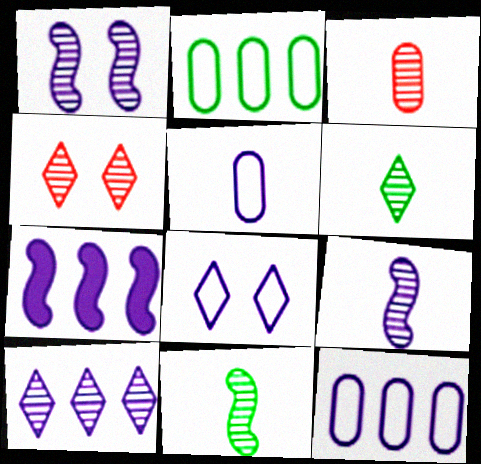[[3, 6, 9], 
[4, 6, 10], 
[7, 10, 12]]